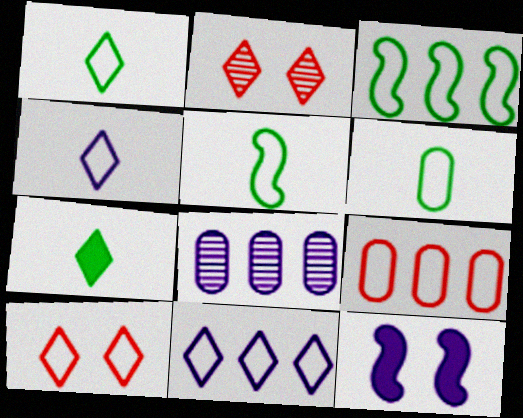[[1, 5, 6], 
[1, 10, 11], 
[2, 7, 11], 
[3, 9, 11], 
[4, 8, 12]]